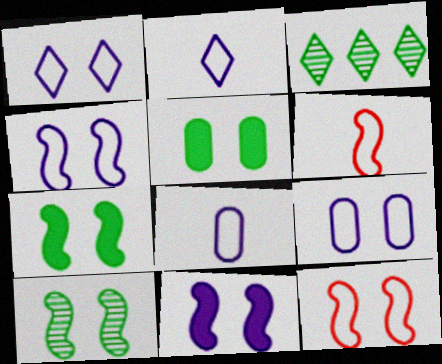[[1, 4, 9], 
[10, 11, 12]]